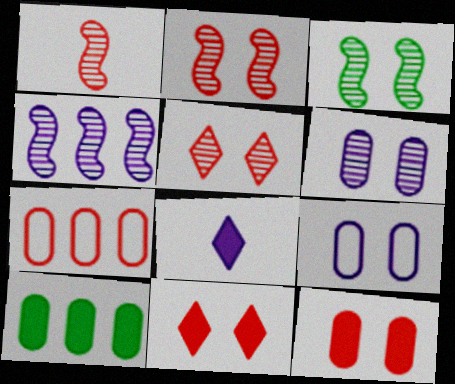[[1, 3, 4], 
[1, 7, 11], 
[3, 5, 6], 
[3, 7, 8], 
[3, 9, 11], 
[4, 8, 9]]